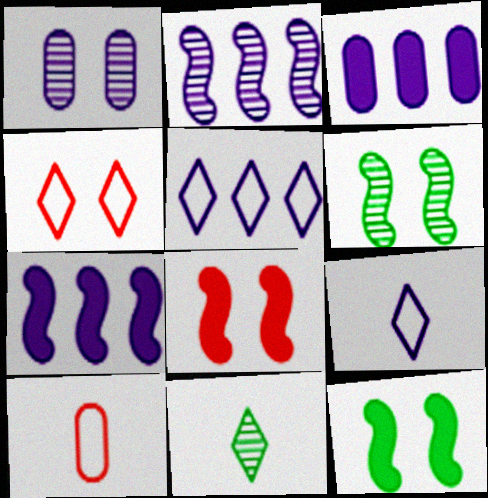[[1, 4, 12], 
[1, 7, 9], 
[2, 3, 5]]